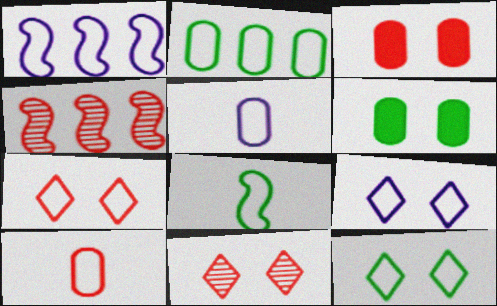[[1, 5, 9], 
[1, 10, 12], 
[2, 8, 12], 
[7, 9, 12]]